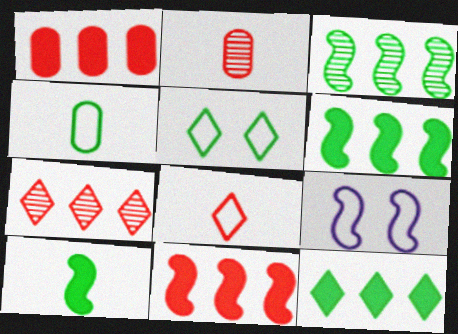[[2, 9, 12]]